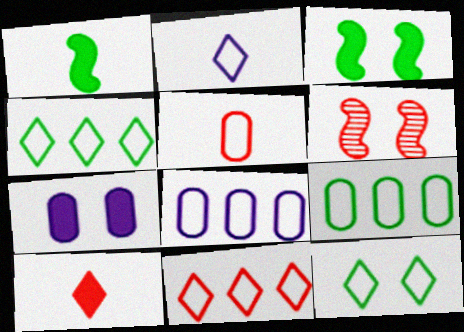[[2, 11, 12], 
[6, 7, 12]]